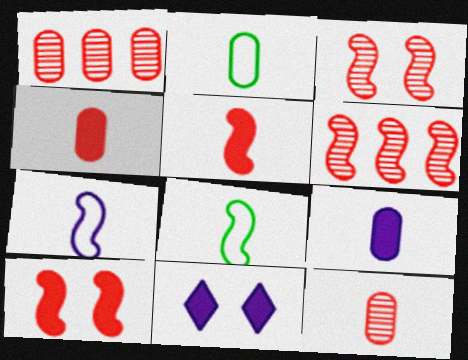[[1, 8, 11], 
[2, 6, 11], 
[2, 9, 12]]